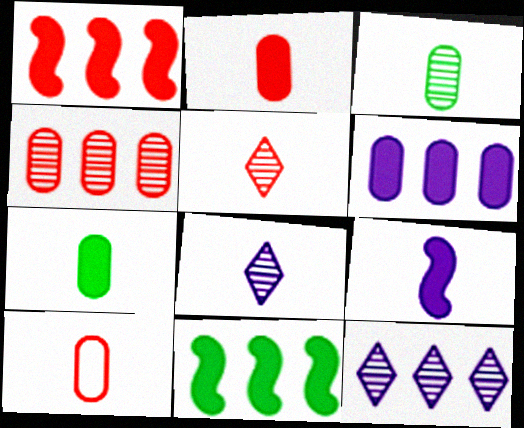[]